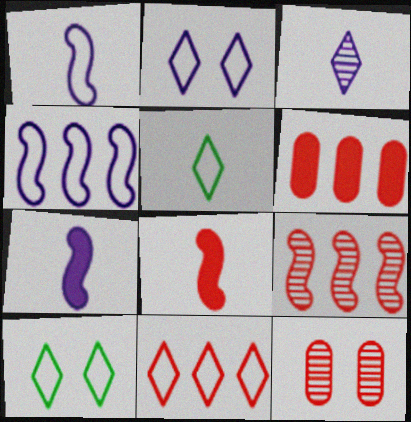[[2, 5, 11], 
[6, 9, 11], 
[8, 11, 12]]